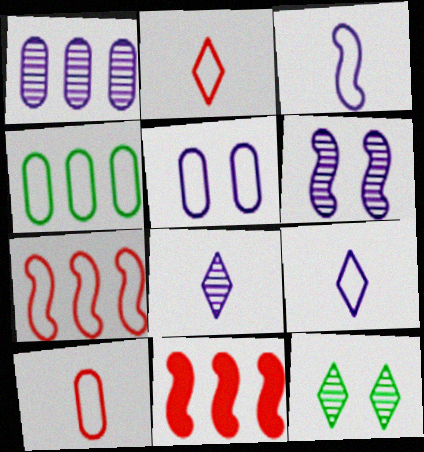[[1, 6, 8], 
[4, 5, 10]]